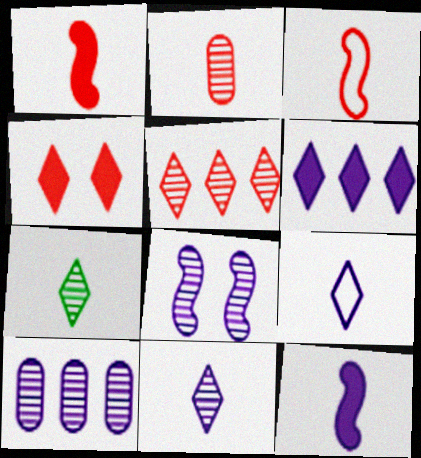[[8, 10, 11]]